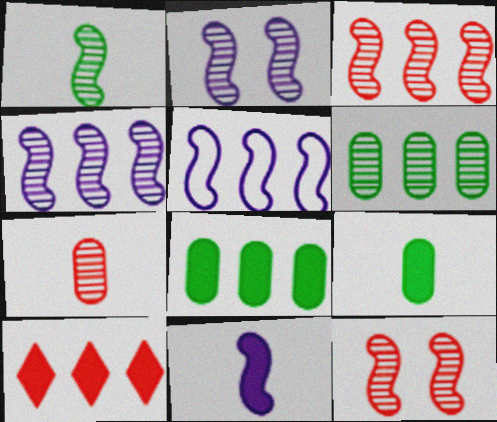[[1, 2, 3], 
[1, 4, 12], 
[2, 5, 11], 
[5, 6, 10]]